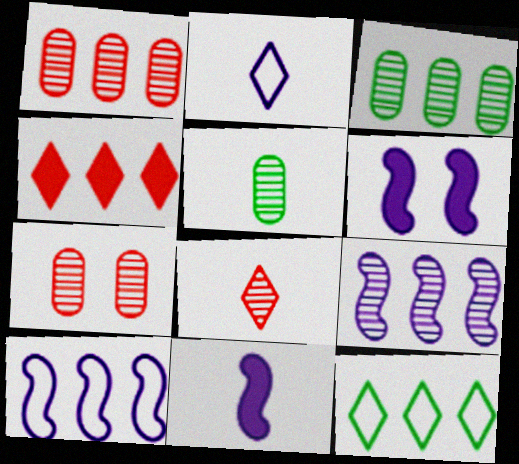[[3, 4, 10], 
[7, 11, 12]]